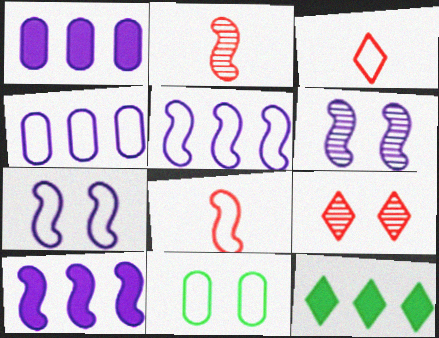[[3, 5, 11]]